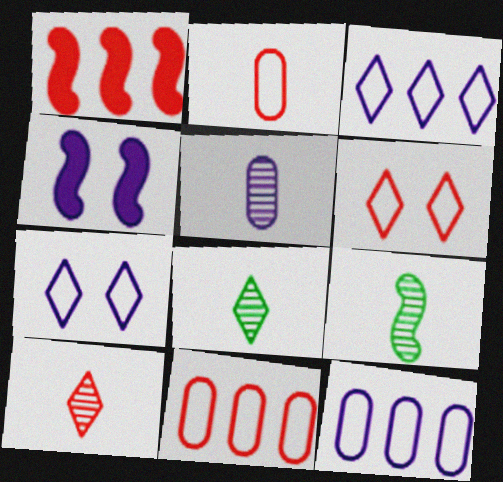[[3, 4, 5], 
[4, 8, 11], 
[5, 9, 10]]